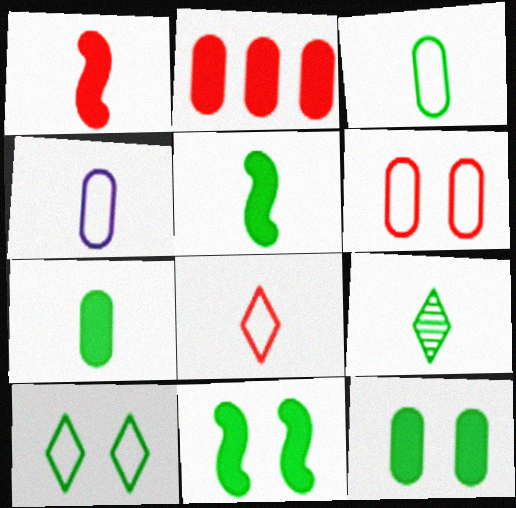[[1, 4, 9], 
[3, 5, 9]]